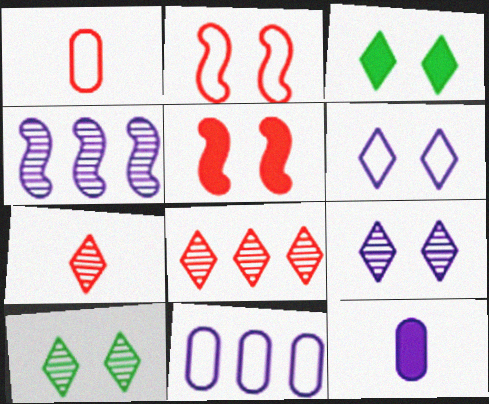[[1, 3, 4], 
[1, 5, 8], 
[4, 6, 12]]